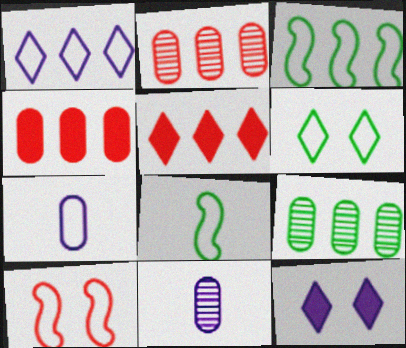[[2, 8, 12]]